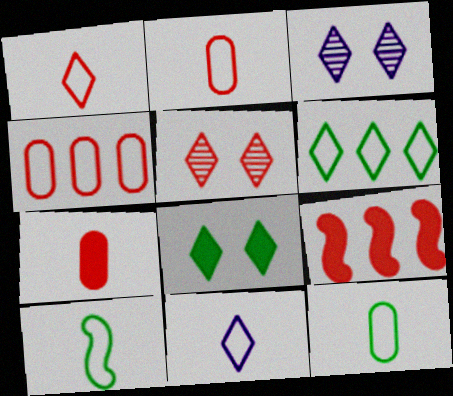[[2, 5, 9], 
[2, 10, 11], 
[3, 9, 12]]